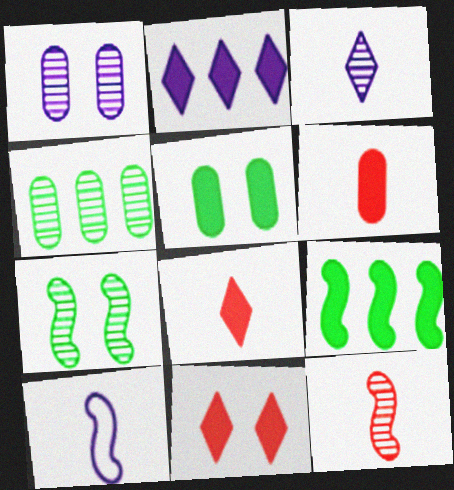[[1, 2, 10], 
[4, 10, 11]]